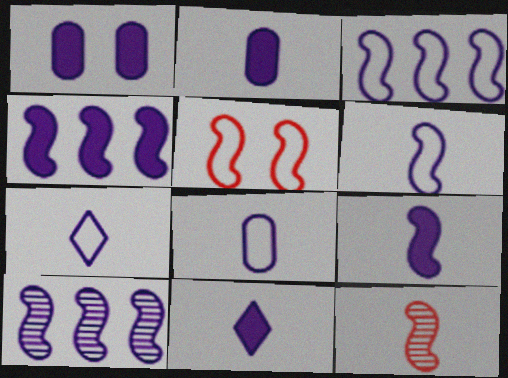[[1, 4, 11], 
[1, 7, 10], 
[2, 9, 11], 
[3, 4, 10], 
[6, 7, 8]]